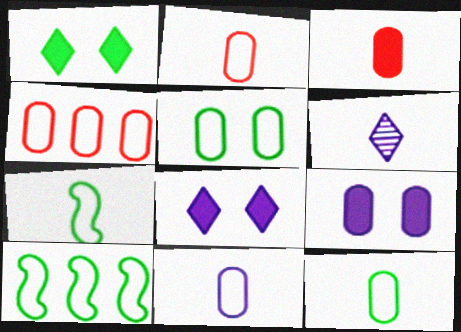[[2, 11, 12], 
[3, 6, 7], 
[4, 5, 11]]